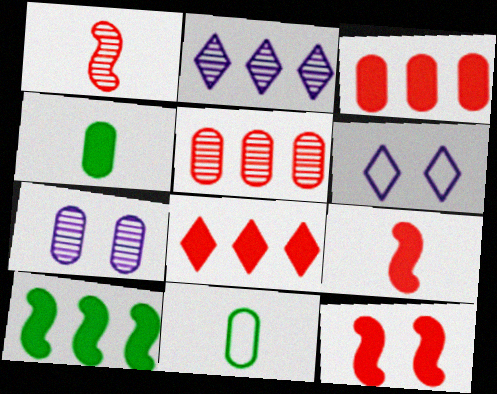[[2, 11, 12], 
[3, 7, 11]]